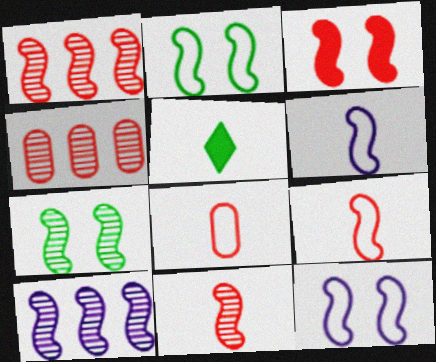[[1, 3, 9], 
[3, 7, 12], 
[4, 5, 12], 
[7, 10, 11]]